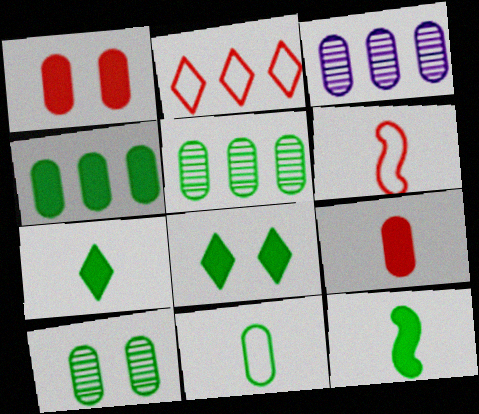[[1, 3, 11], 
[3, 6, 8], 
[4, 8, 12], 
[4, 10, 11]]